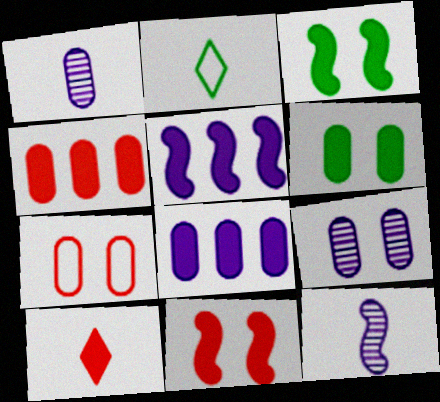[[3, 8, 10], 
[4, 10, 11], 
[5, 6, 10], 
[6, 7, 9]]